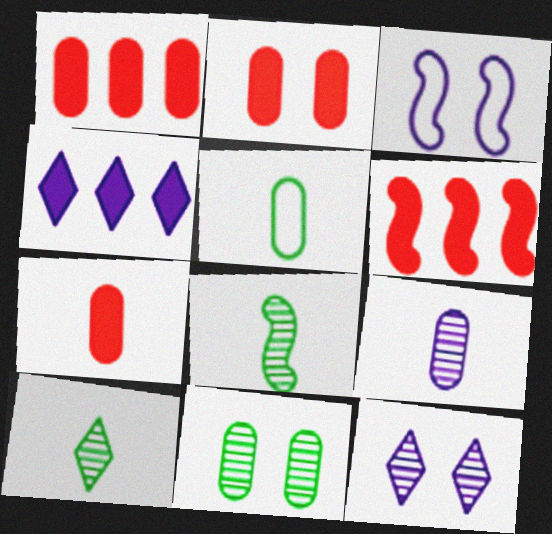[[1, 2, 7], 
[1, 3, 10], 
[3, 4, 9], 
[3, 6, 8], 
[5, 6, 12], 
[5, 7, 9]]